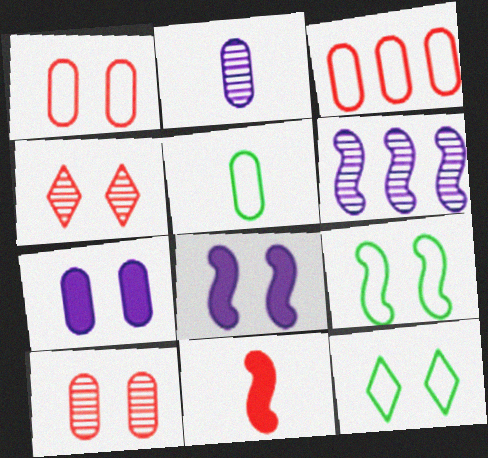[[3, 4, 11], 
[4, 7, 9], 
[6, 9, 11], 
[8, 10, 12]]